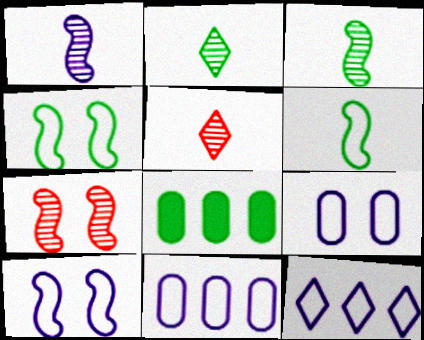[[2, 4, 8], 
[5, 8, 10]]